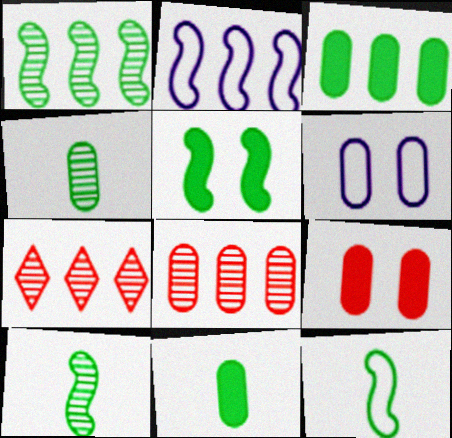[[1, 5, 12], 
[2, 3, 7], 
[6, 8, 11]]